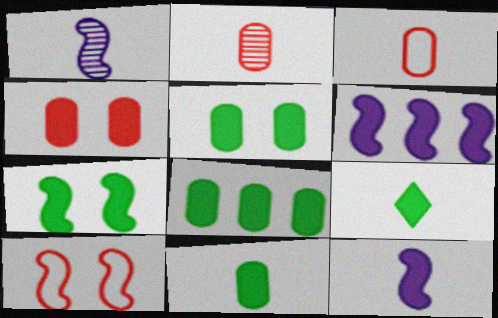[[1, 3, 9], 
[4, 6, 9], 
[5, 8, 11], 
[7, 8, 9]]